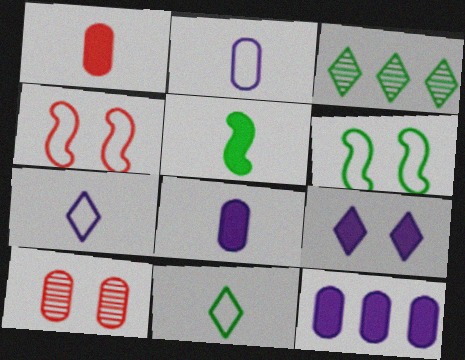[[3, 4, 8], 
[6, 9, 10]]